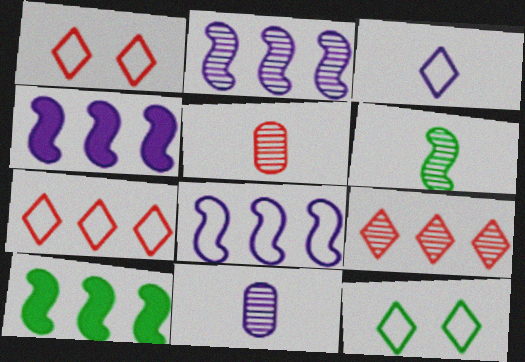[[1, 10, 11], 
[2, 4, 8], 
[3, 7, 12], 
[4, 5, 12]]